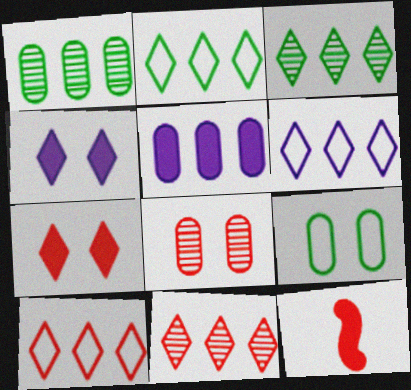[[2, 6, 10], 
[8, 10, 12]]